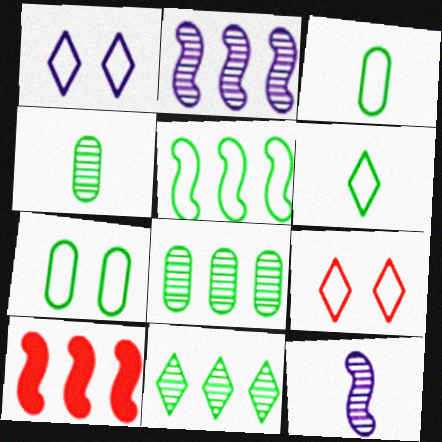[[1, 4, 10], 
[2, 5, 10], 
[5, 6, 7]]